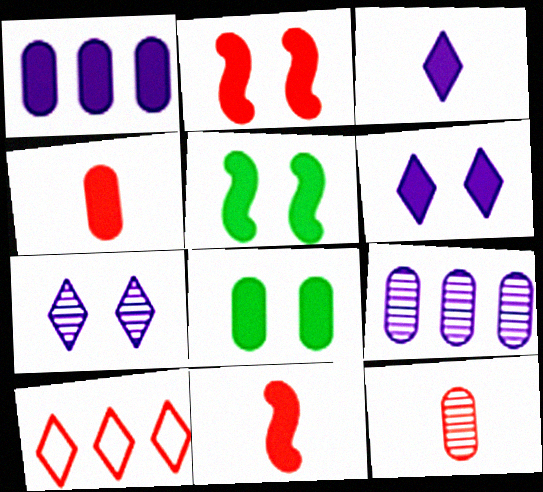[[1, 4, 8], 
[2, 6, 8], 
[2, 10, 12]]